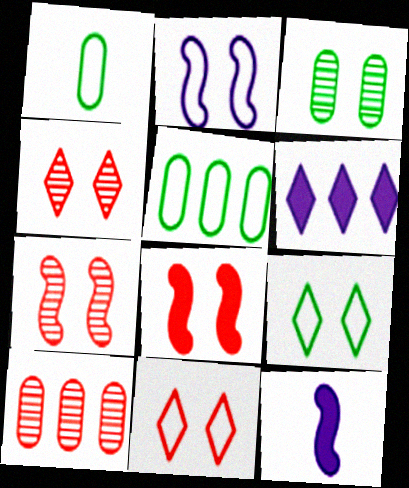[[1, 6, 7], 
[4, 5, 12], 
[9, 10, 12]]